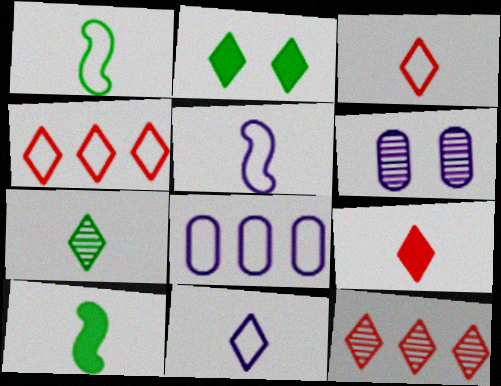[[2, 11, 12], 
[4, 6, 10], 
[7, 9, 11]]